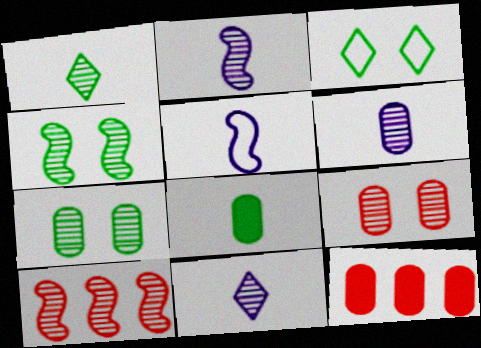[[2, 3, 12], 
[2, 4, 10], 
[2, 6, 11], 
[7, 10, 11]]